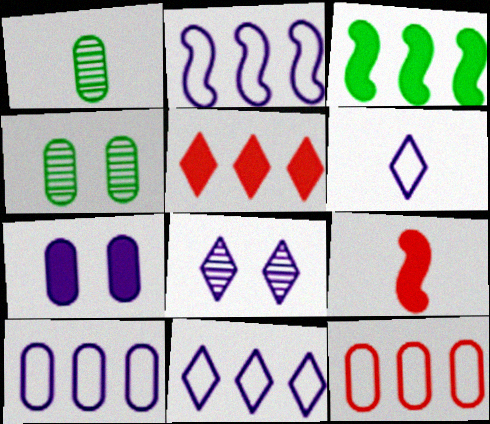[[1, 6, 9], 
[1, 7, 12], 
[2, 10, 11], 
[4, 9, 11]]